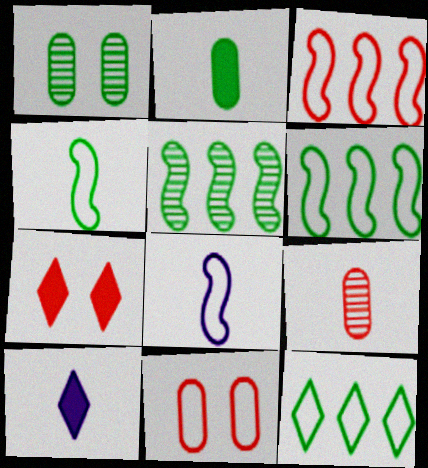[[1, 3, 10], 
[3, 7, 9], 
[4, 9, 10], 
[5, 10, 11], 
[8, 11, 12]]